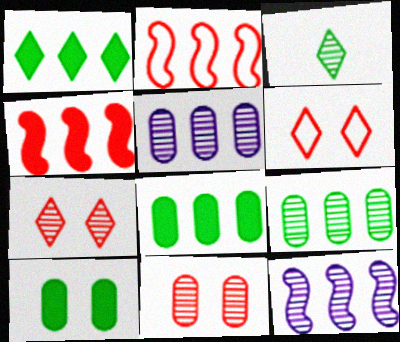[[1, 2, 5], 
[3, 11, 12]]